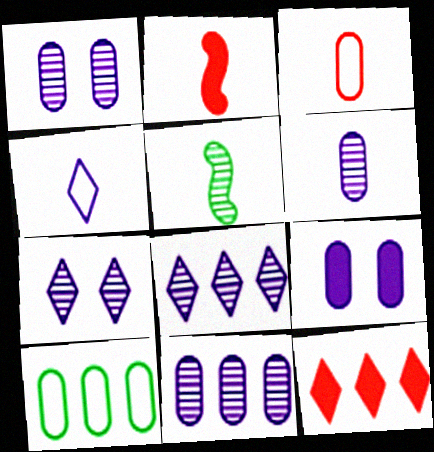[[1, 6, 11], 
[2, 7, 10]]